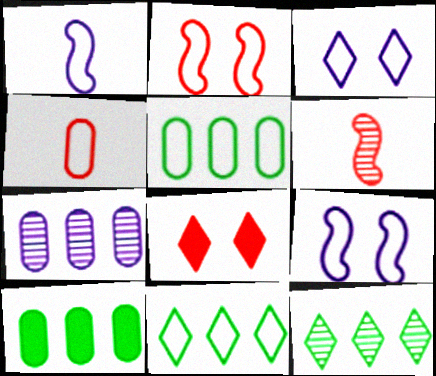[[3, 6, 10], 
[4, 9, 11]]